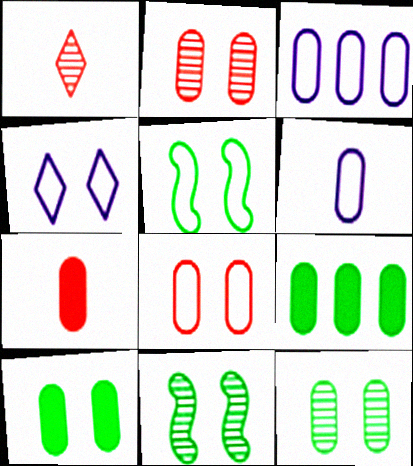[[2, 6, 9], 
[3, 7, 12], 
[4, 5, 8]]